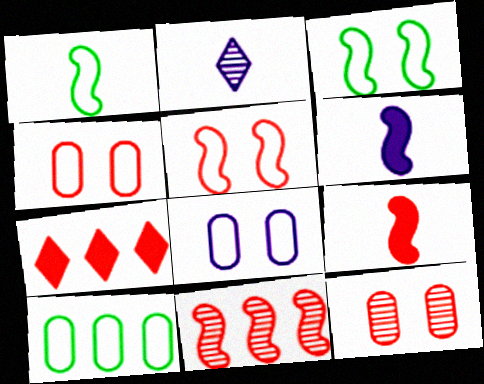[[3, 6, 11], 
[5, 9, 11]]